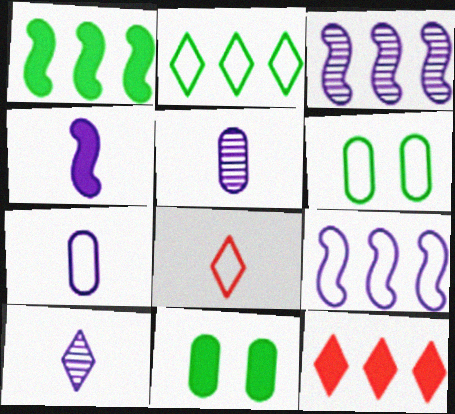[[3, 8, 11], 
[4, 7, 10], 
[4, 11, 12], 
[6, 8, 9]]